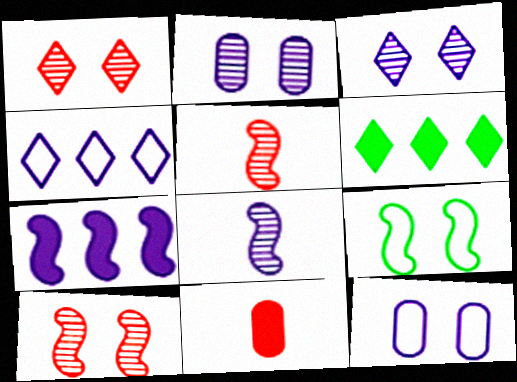[[5, 6, 12], 
[5, 7, 9]]